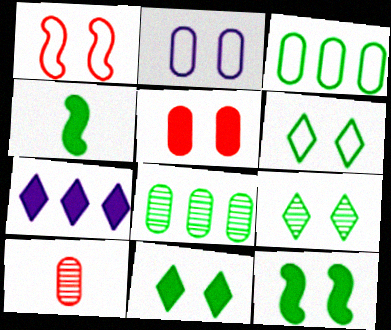[[1, 2, 6], 
[3, 4, 9], 
[4, 5, 7], 
[4, 6, 8], 
[6, 9, 11]]